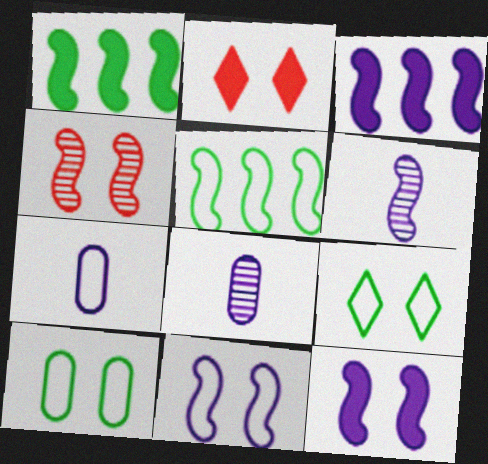[[2, 5, 8], 
[3, 6, 11]]